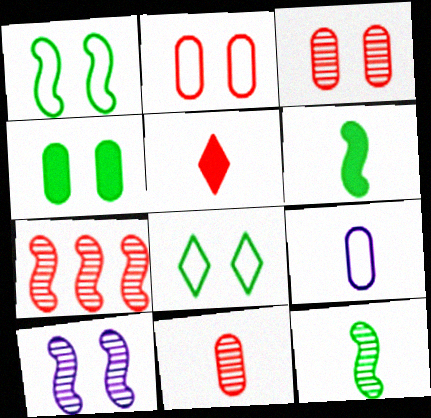[[2, 5, 7], 
[5, 9, 12], 
[7, 10, 12]]